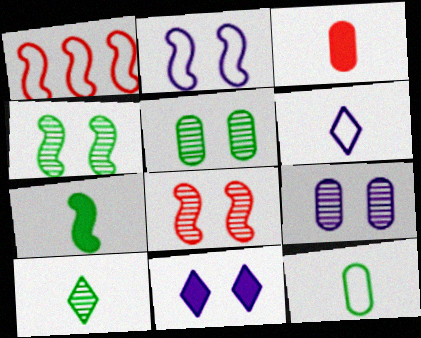[[2, 9, 11], 
[7, 10, 12]]